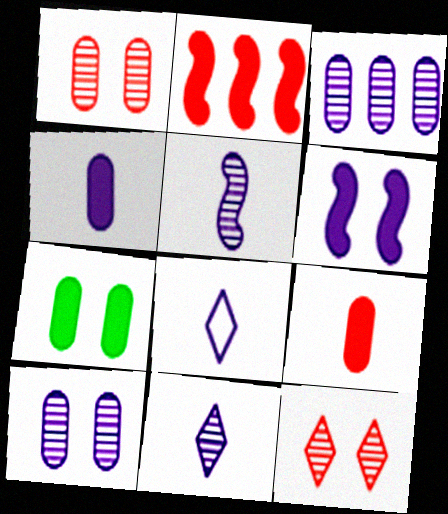[[3, 6, 8], 
[4, 5, 8]]